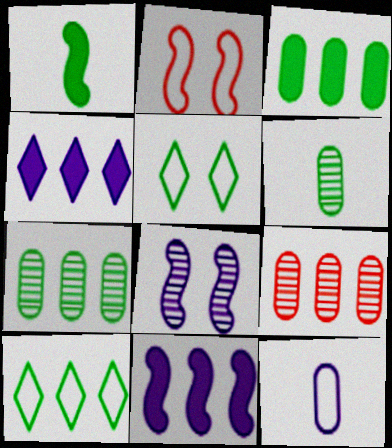[[1, 5, 7], 
[2, 4, 6], 
[2, 10, 12], 
[4, 8, 12], 
[9, 10, 11]]